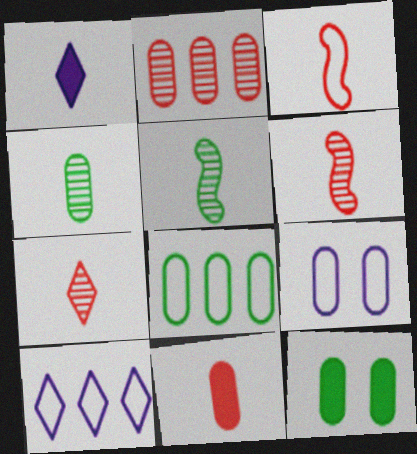[[1, 3, 4], 
[3, 7, 11], 
[4, 8, 12], 
[6, 10, 12]]